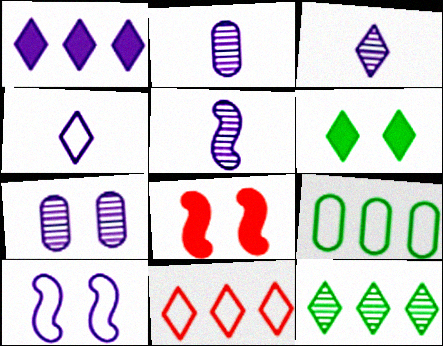[[1, 2, 10], 
[1, 11, 12], 
[2, 3, 5], 
[3, 6, 11], 
[3, 8, 9]]